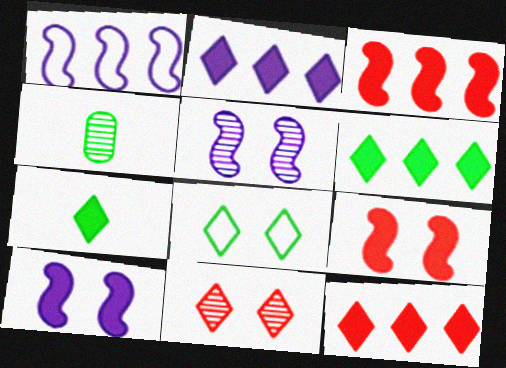[[2, 6, 12]]